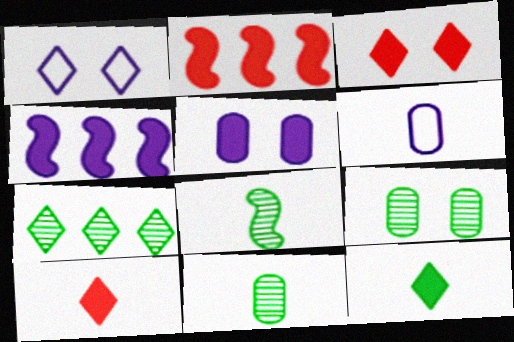[[1, 2, 11], 
[1, 7, 10], 
[2, 5, 12], 
[6, 8, 10], 
[7, 8, 9]]